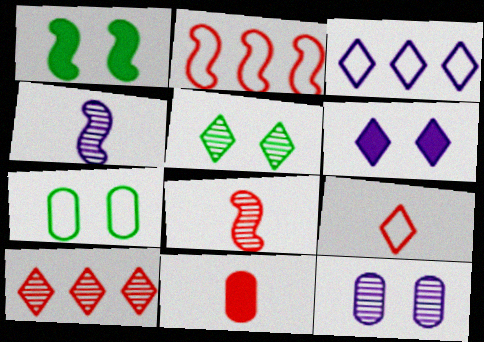[[1, 2, 4], 
[1, 5, 7], 
[8, 9, 11]]